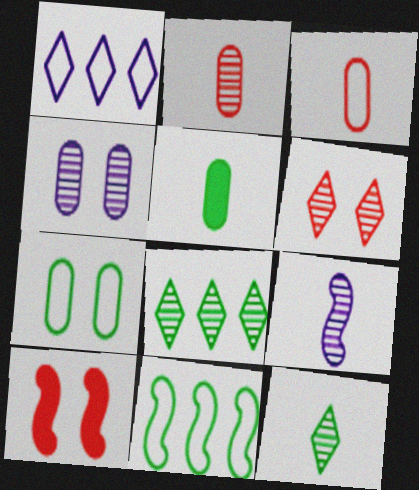[[2, 9, 12], 
[9, 10, 11]]